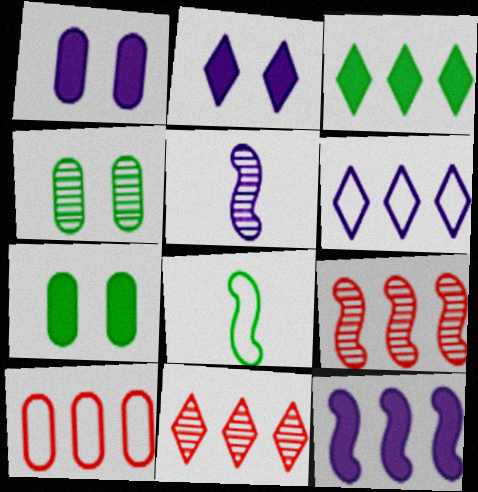[[1, 5, 6], 
[1, 8, 11], 
[3, 4, 8], 
[3, 6, 11], 
[4, 5, 11]]